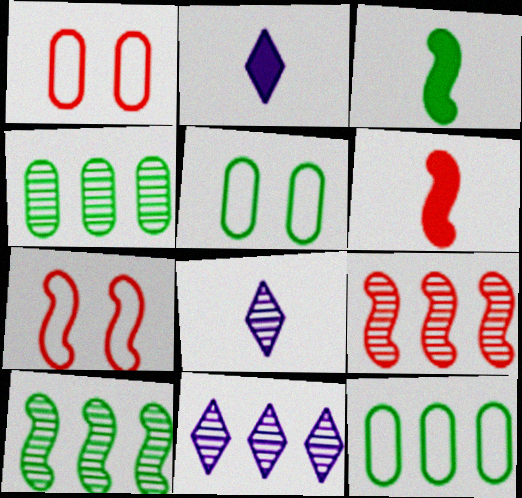[[1, 2, 10], 
[1, 3, 11], 
[2, 4, 7], 
[2, 5, 9], 
[4, 9, 11], 
[5, 6, 11], 
[6, 7, 9]]